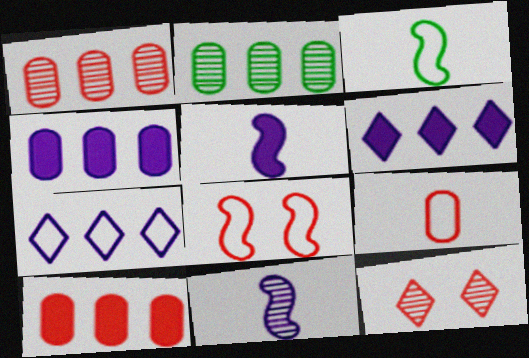[[2, 11, 12], 
[3, 4, 12]]